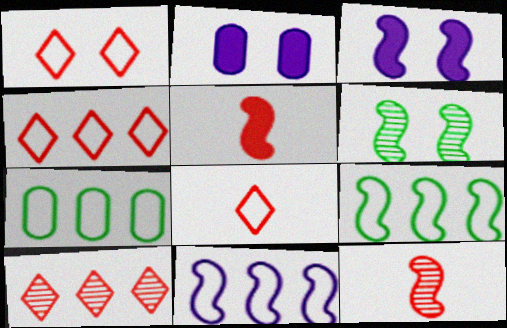[[1, 2, 6], 
[1, 4, 8], 
[3, 9, 12], 
[4, 7, 11], 
[5, 6, 11]]